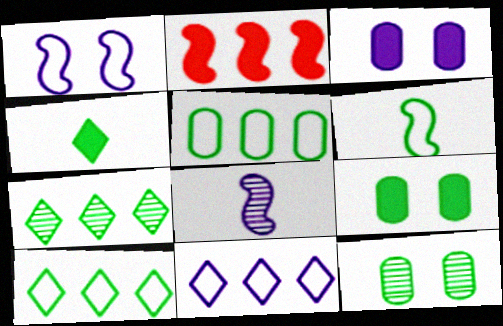[[2, 3, 4], 
[3, 8, 11], 
[6, 7, 9]]